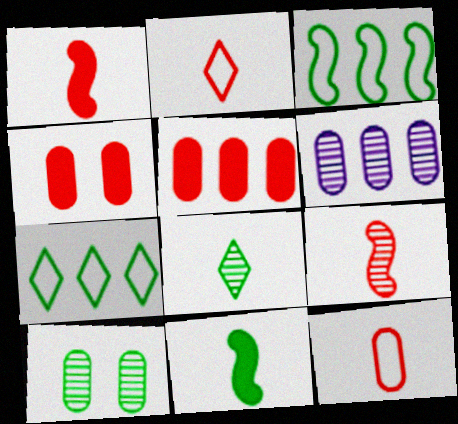[[7, 10, 11]]